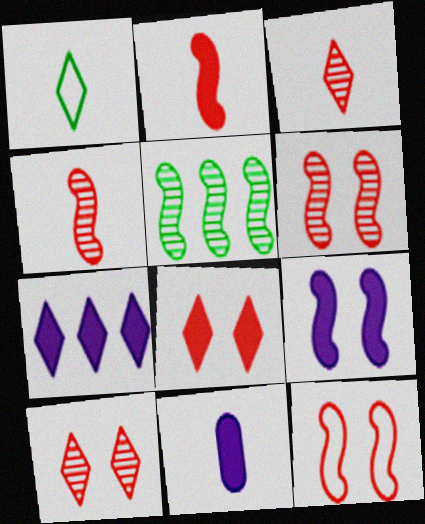[[1, 4, 11], 
[1, 7, 10], 
[7, 9, 11]]